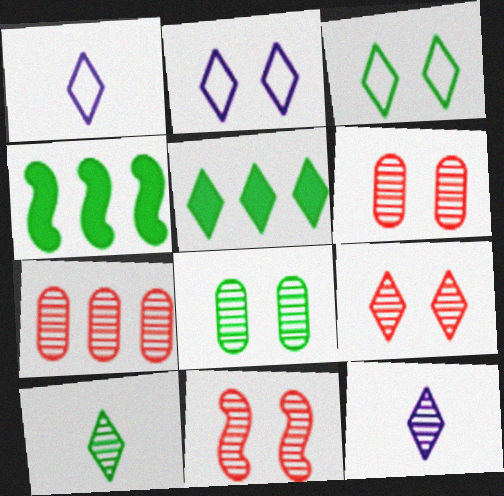[[1, 4, 6], 
[1, 5, 9], 
[3, 5, 10], 
[6, 9, 11]]